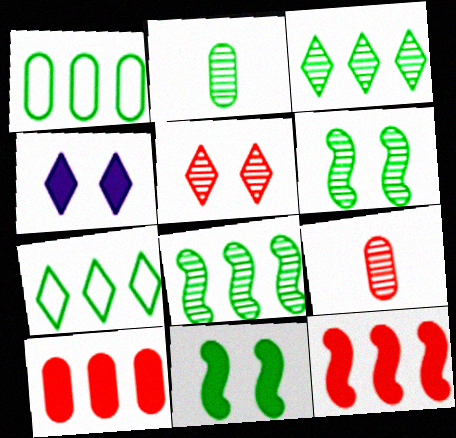[[2, 3, 6], 
[2, 7, 11]]